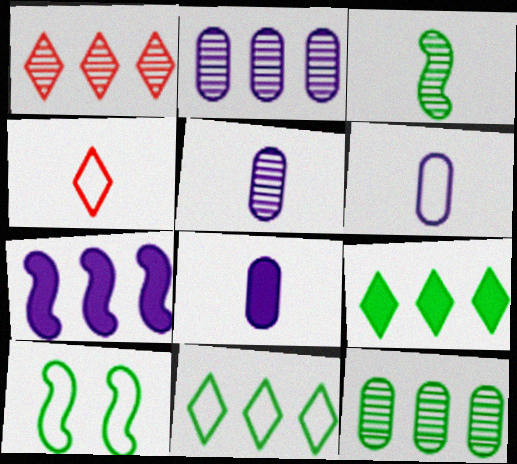[[1, 8, 10], 
[3, 4, 8], 
[5, 6, 8]]